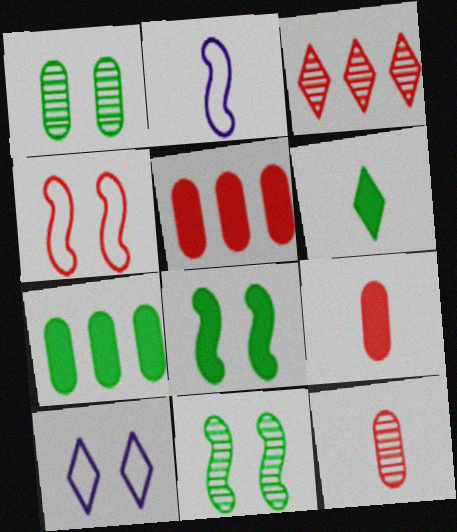[[2, 6, 12], 
[3, 4, 9], 
[3, 6, 10], 
[6, 7, 8]]